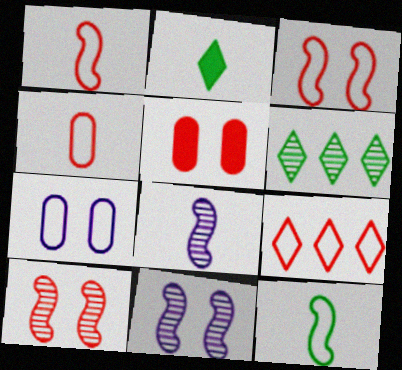[[2, 4, 8], 
[3, 4, 9], 
[7, 9, 12]]